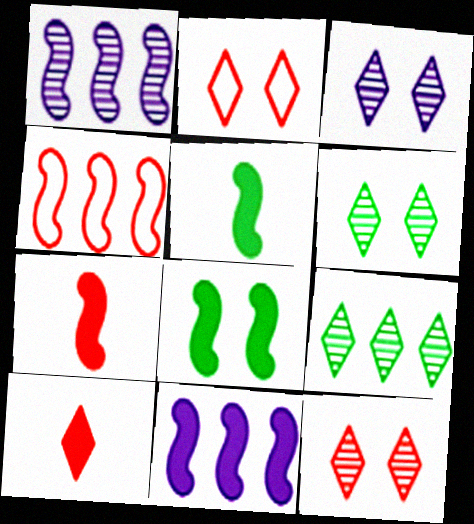[[3, 6, 12], 
[7, 8, 11]]